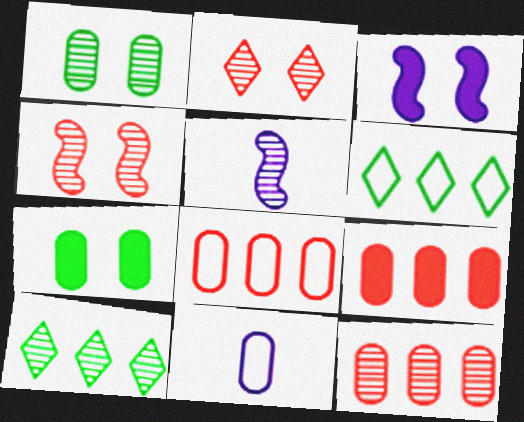[[1, 9, 11], 
[7, 11, 12], 
[8, 9, 12]]